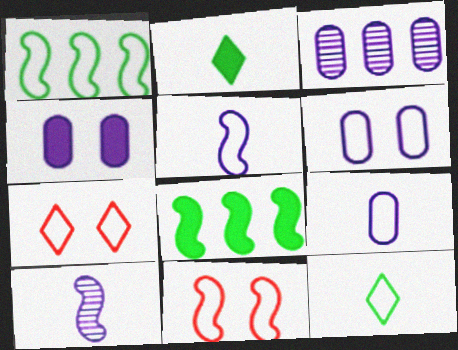[[1, 5, 11], 
[1, 7, 9], 
[2, 3, 11], 
[3, 4, 9], 
[8, 10, 11]]